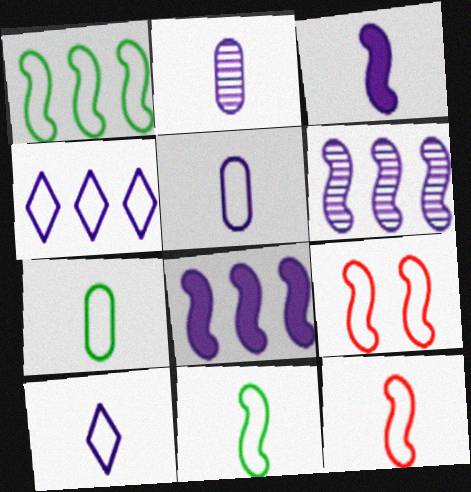[[2, 3, 10], 
[4, 7, 9], 
[7, 10, 12]]